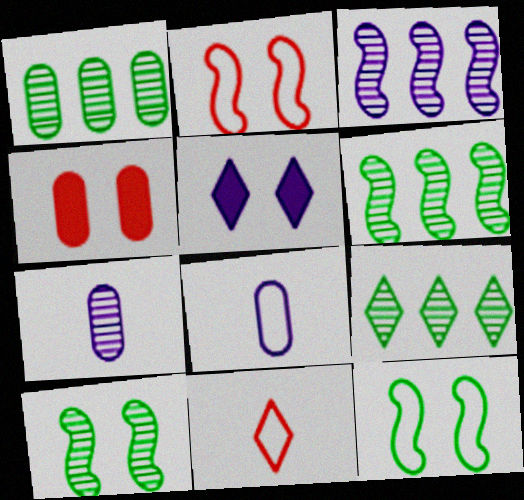[[1, 4, 8], 
[1, 6, 9], 
[3, 5, 8], 
[5, 9, 11]]